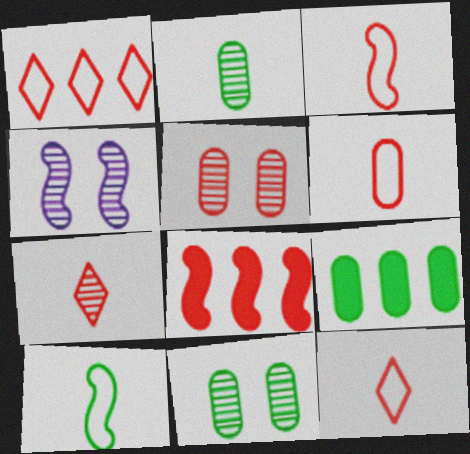[[3, 6, 12], 
[4, 8, 10], 
[4, 9, 12], 
[5, 8, 12]]